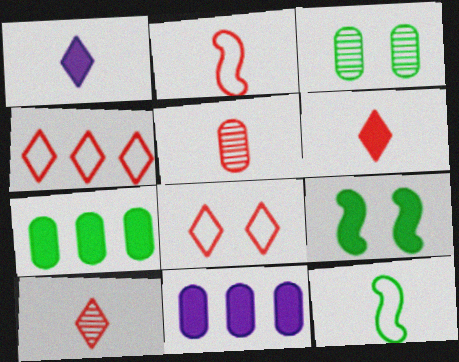[[1, 5, 12], 
[2, 5, 6], 
[6, 9, 11]]